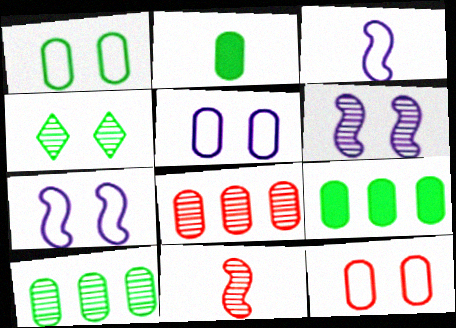[[1, 2, 10], 
[1, 5, 12], 
[2, 5, 8]]